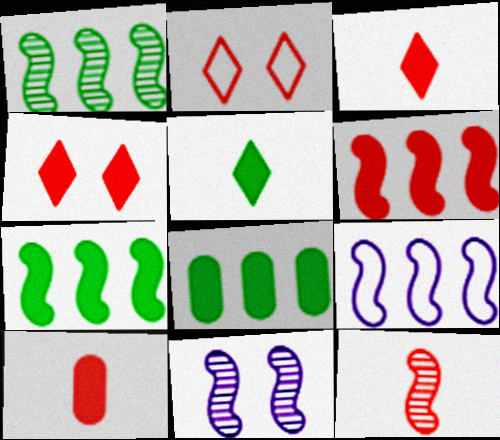[[1, 6, 9], 
[1, 11, 12], 
[4, 6, 10]]